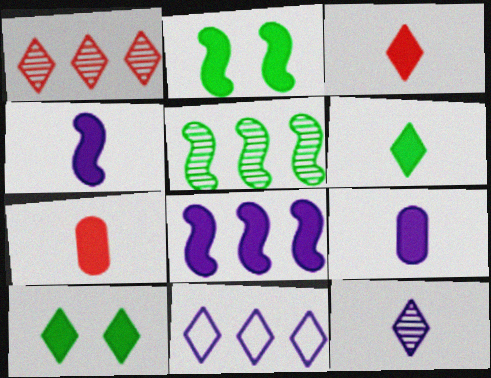[[4, 6, 7], 
[7, 8, 10]]